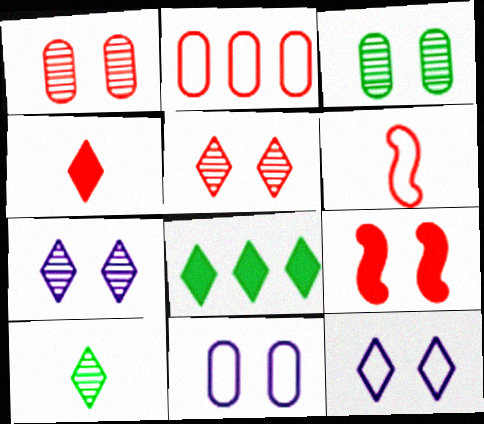[[3, 9, 12]]